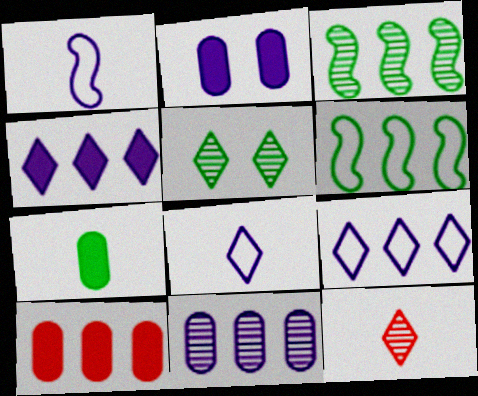[[1, 5, 10], 
[1, 7, 12], 
[2, 6, 12], 
[2, 7, 10], 
[3, 9, 10], 
[5, 6, 7]]